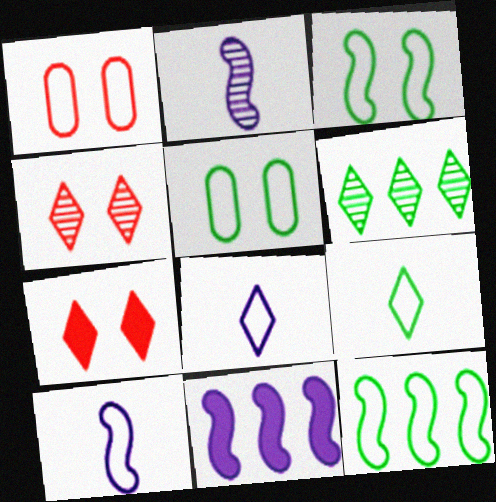[[1, 8, 12], 
[5, 9, 12], 
[6, 7, 8]]